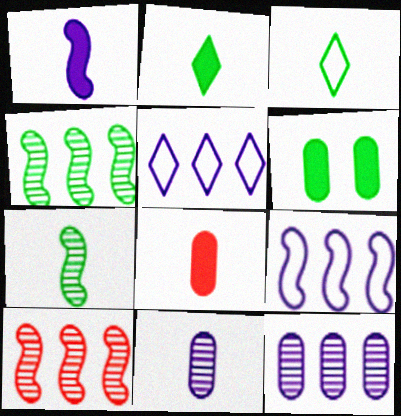[[1, 2, 8], 
[3, 4, 6]]